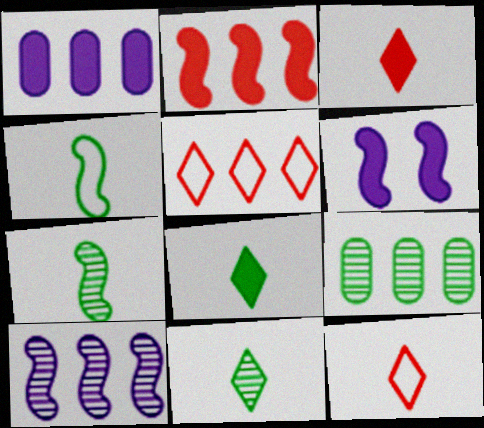[[6, 9, 12]]